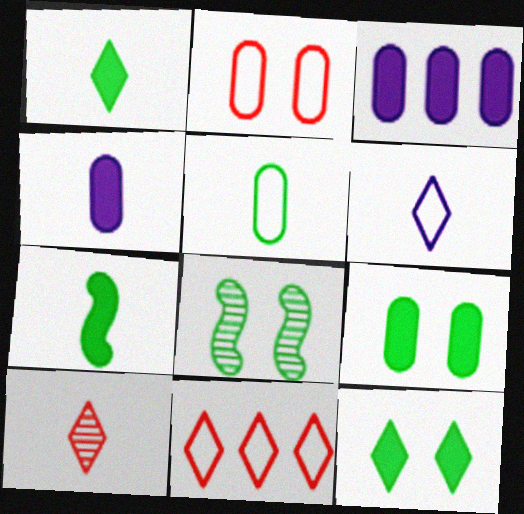[[1, 6, 10], 
[4, 8, 11]]